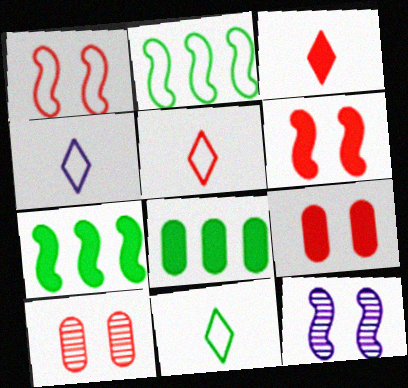[[4, 5, 11], 
[4, 7, 10], 
[5, 8, 12]]